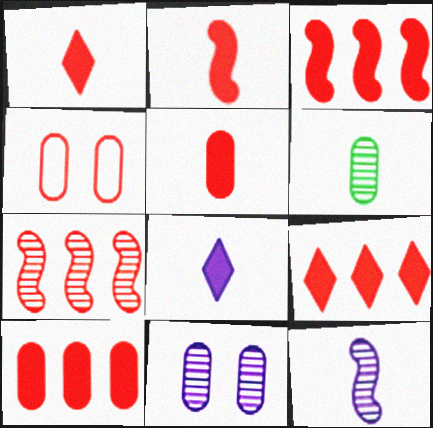[[1, 2, 5], 
[1, 4, 7], 
[3, 9, 10]]